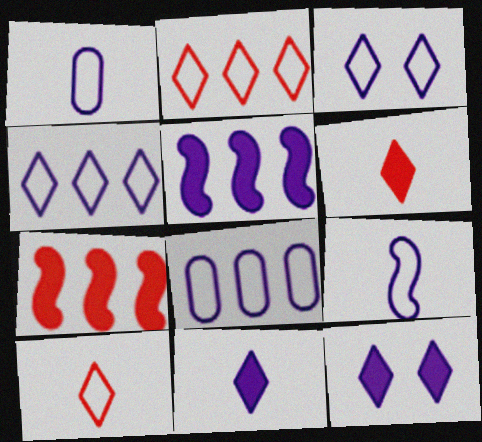[[3, 8, 9]]